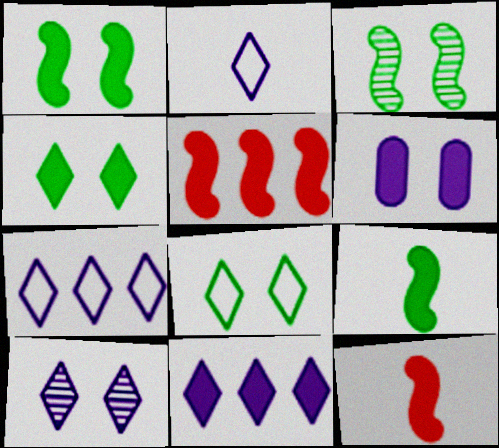[[2, 10, 11]]